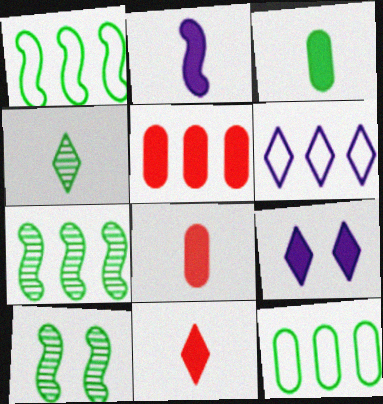[[2, 3, 11], 
[5, 6, 7], 
[6, 8, 10]]